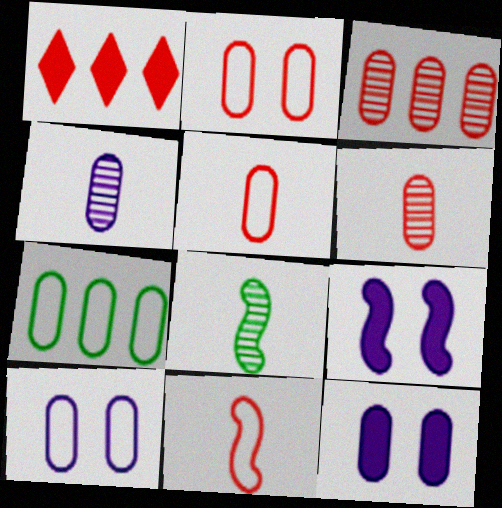[[1, 8, 10], 
[5, 7, 10], 
[6, 7, 12]]